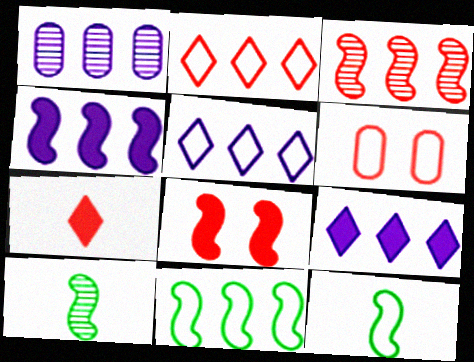[[1, 4, 5], 
[3, 4, 11], 
[3, 6, 7], 
[5, 6, 12], 
[6, 9, 10]]